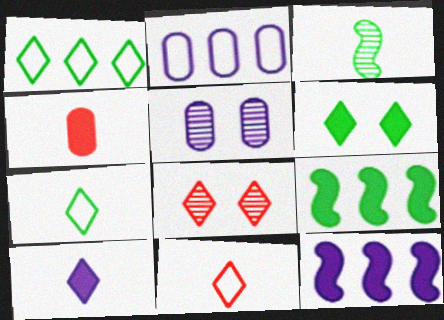[[1, 8, 10], 
[4, 6, 12], 
[5, 9, 11]]